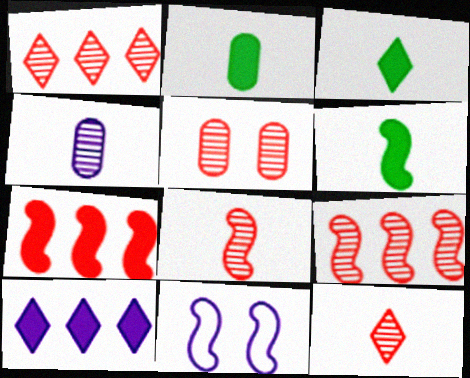[[1, 2, 11], 
[1, 5, 8], 
[2, 3, 6], 
[4, 10, 11], 
[5, 9, 12], 
[6, 9, 11]]